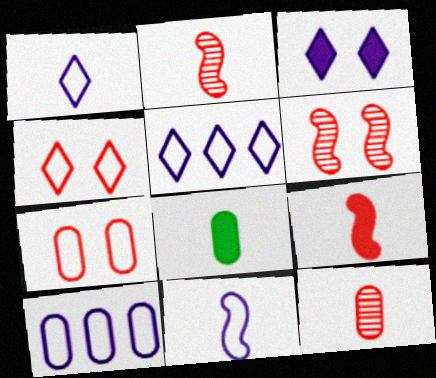[[1, 2, 8], 
[5, 6, 8]]